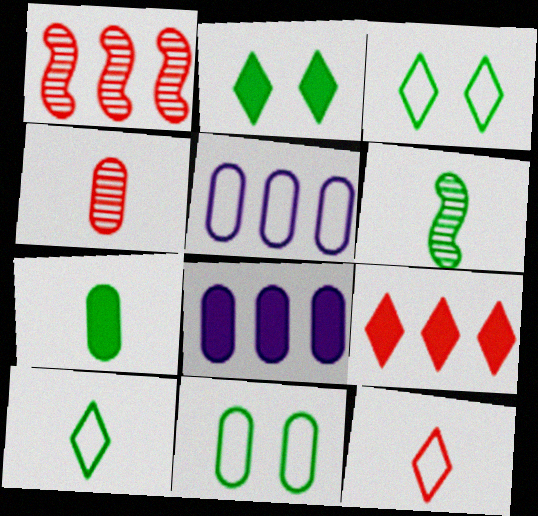[[4, 8, 11], 
[6, 7, 10]]